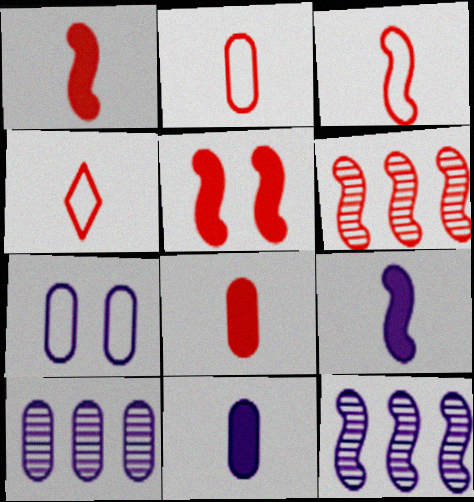[[2, 3, 4], 
[3, 5, 6], 
[7, 10, 11]]